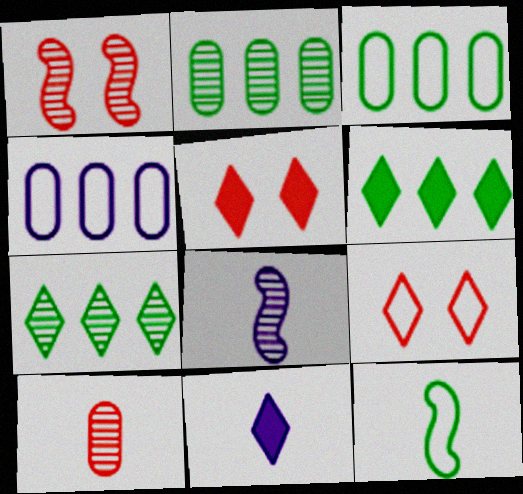[[1, 3, 11], 
[3, 5, 8], 
[4, 9, 12], 
[5, 6, 11], 
[7, 9, 11], 
[10, 11, 12]]